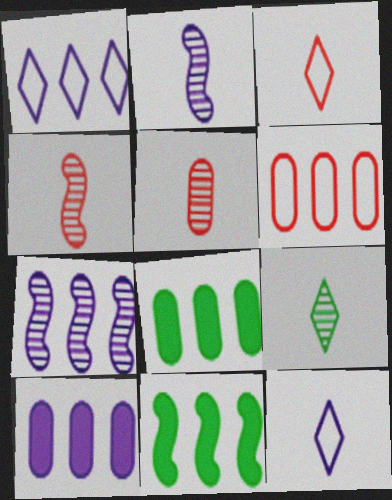[[1, 7, 10], 
[2, 5, 9]]